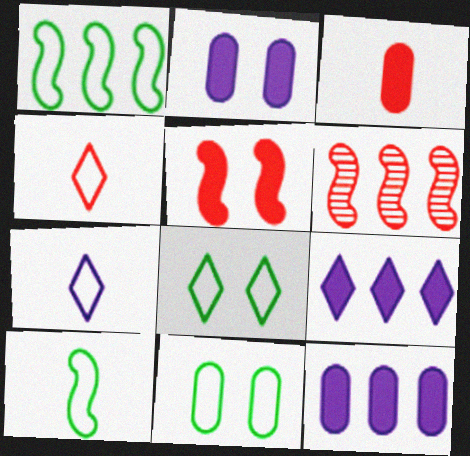[]